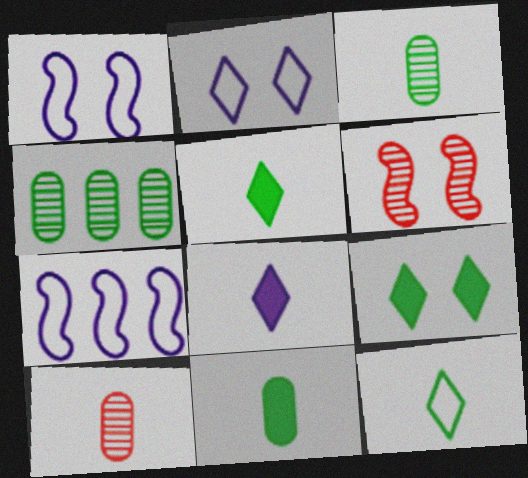[[7, 9, 10]]